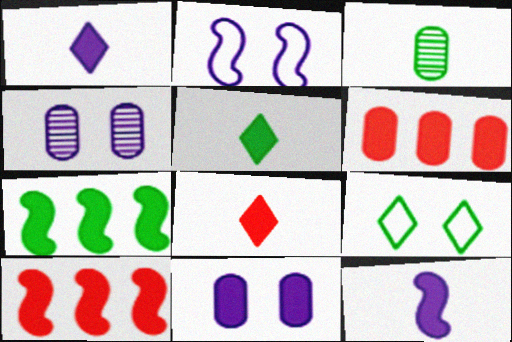[[1, 5, 8], 
[3, 7, 9], 
[5, 10, 11], 
[7, 8, 11]]